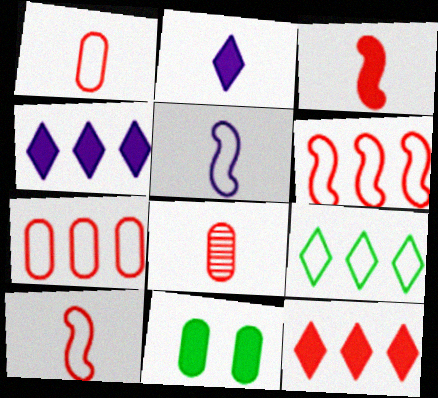[[3, 4, 11]]